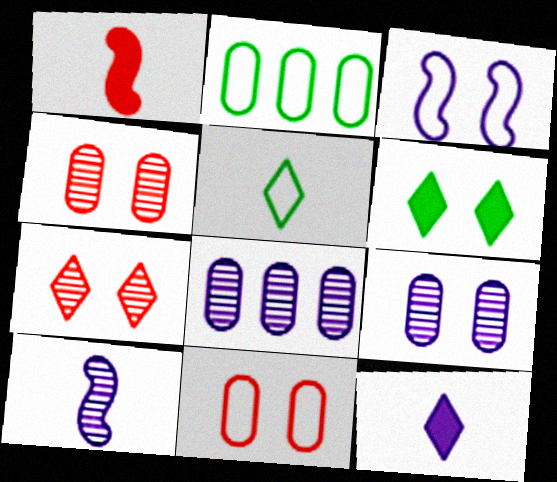[[3, 4, 6], 
[3, 8, 12]]